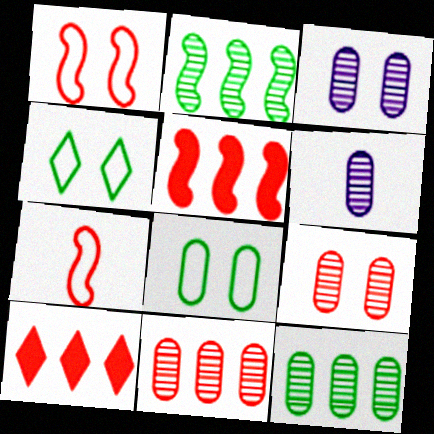[[4, 5, 6], 
[6, 9, 12], 
[7, 9, 10]]